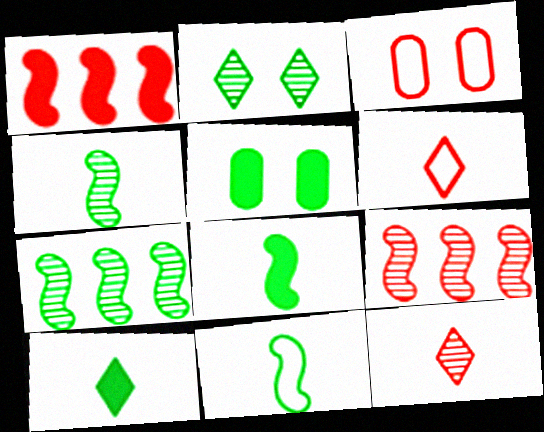[[1, 3, 12], 
[4, 8, 11]]